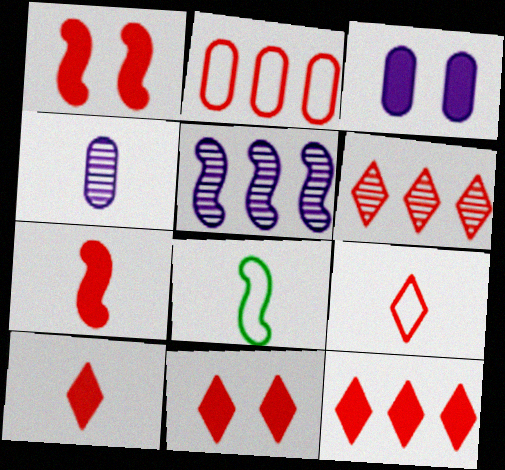[[1, 5, 8], 
[3, 6, 8], 
[4, 8, 10], 
[6, 9, 11], 
[10, 11, 12]]